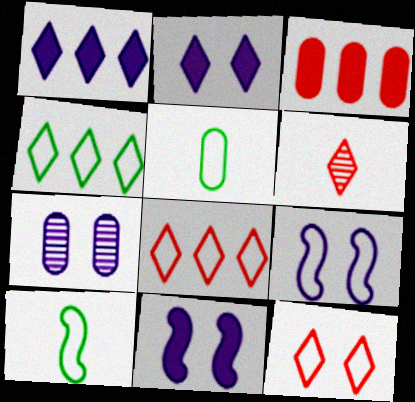[[2, 4, 6], 
[2, 7, 9], 
[3, 5, 7], 
[5, 8, 9]]